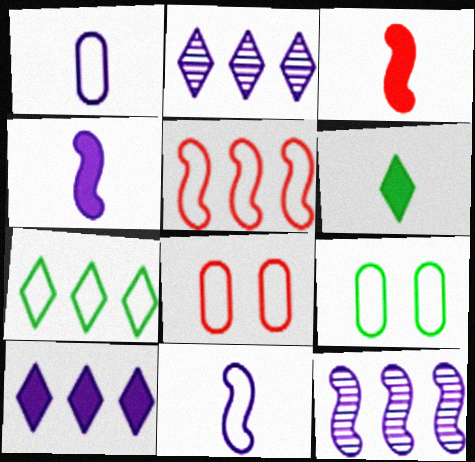[[2, 3, 9], 
[6, 8, 12], 
[7, 8, 11]]